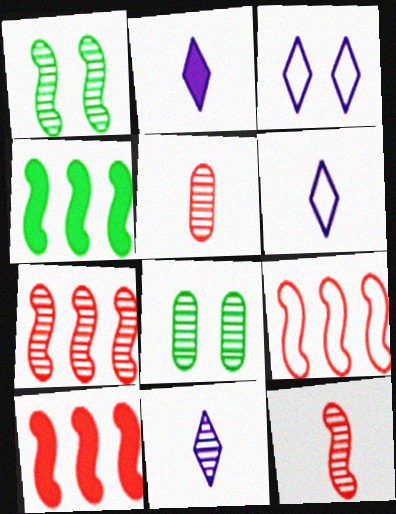[[2, 6, 11], 
[2, 8, 9], 
[3, 4, 5], 
[6, 8, 10], 
[7, 8, 11], 
[7, 9, 10]]